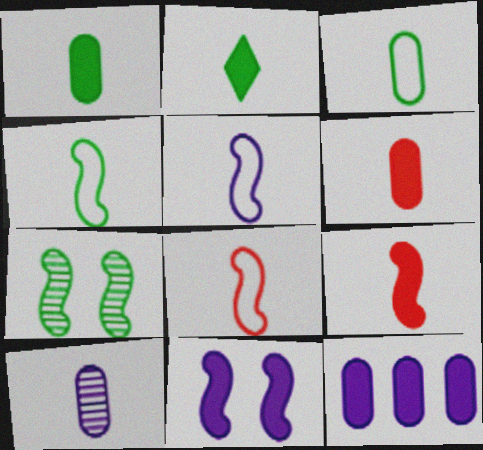[[2, 8, 10], 
[3, 6, 10], 
[4, 5, 8]]